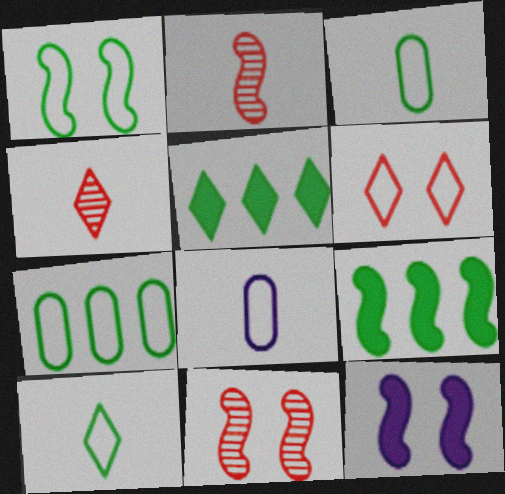[[1, 7, 10], 
[1, 11, 12], 
[4, 7, 12], 
[5, 8, 11]]